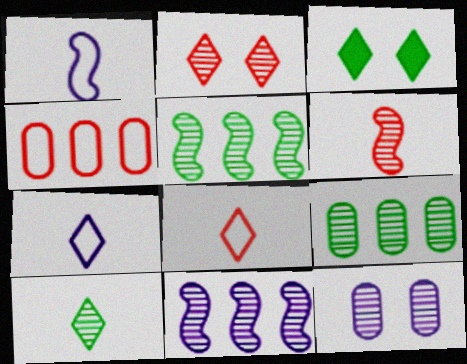[]